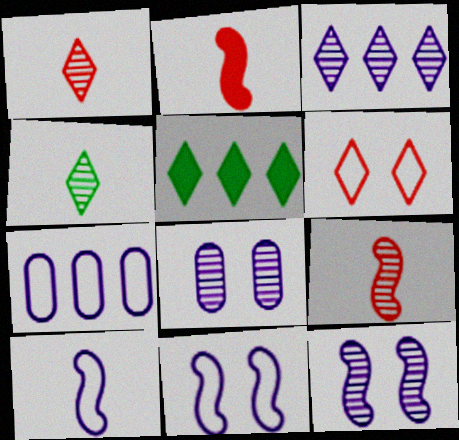[]